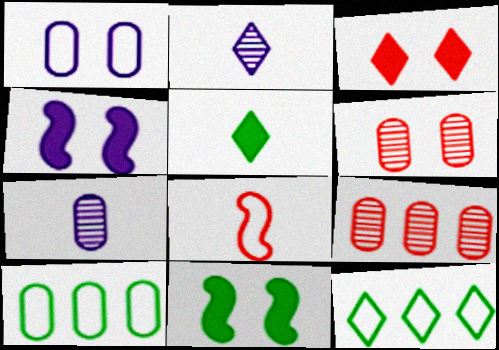[[1, 8, 12], 
[2, 3, 12], 
[3, 8, 9], 
[5, 7, 8]]